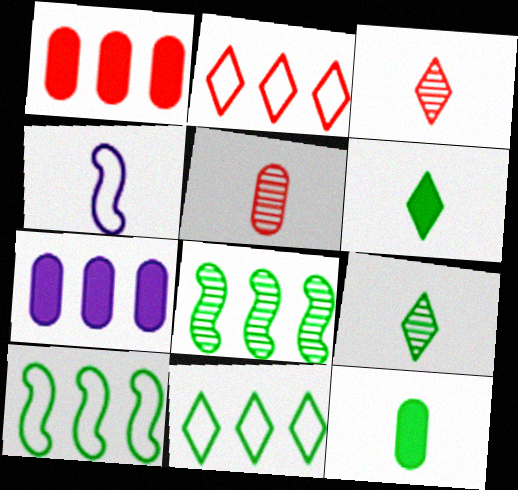[[2, 7, 8], 
[3, 4, 12], 
[4, 5, 6]]